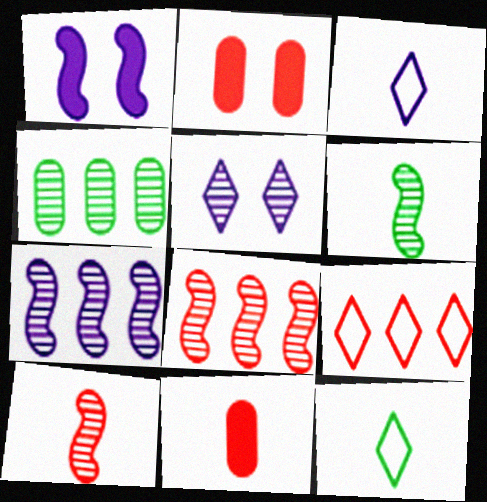[[2, 7, 12], 
[2, 9, 10], 
[3, 6, 11], 
[4, 5, 10]]